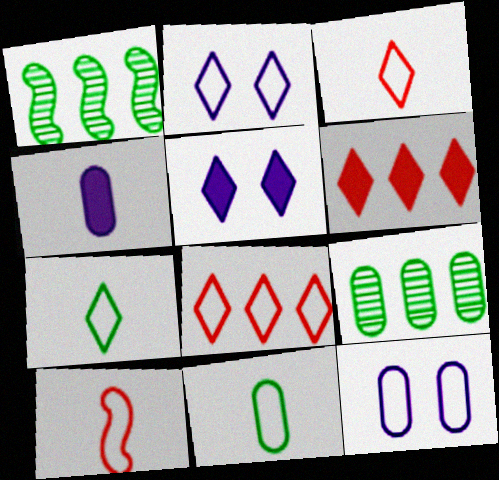[[2, 7, 8], 
[5, 9, 10]]